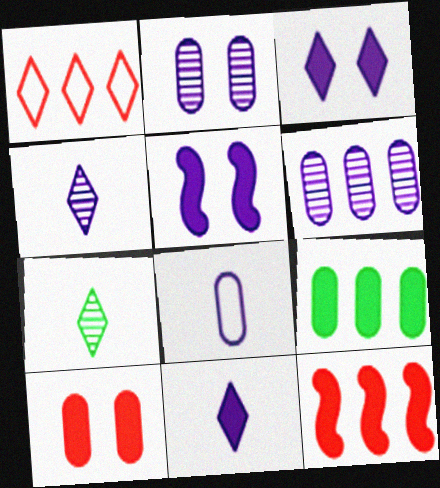[[1, 3, 7]]